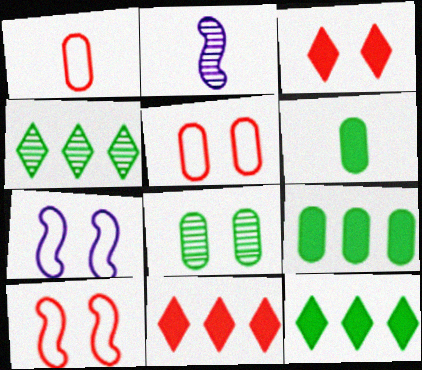[[2, 5, 12], 
[3, 7, 8]]